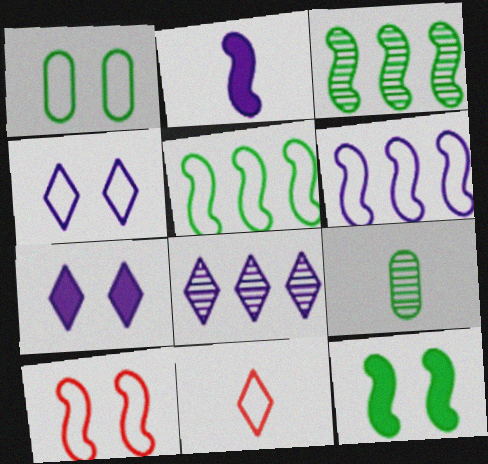[[1, 4, 10], 
[1, 6, 11], 
[2, 3, 10], 
[2, 9, 11]]